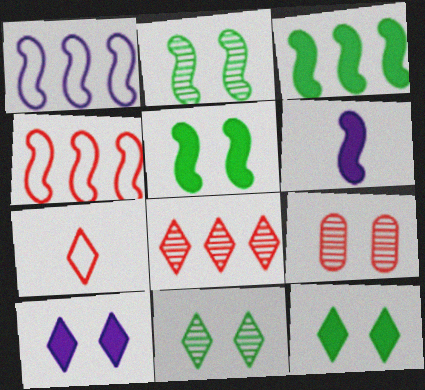[[2, 4, 6]]